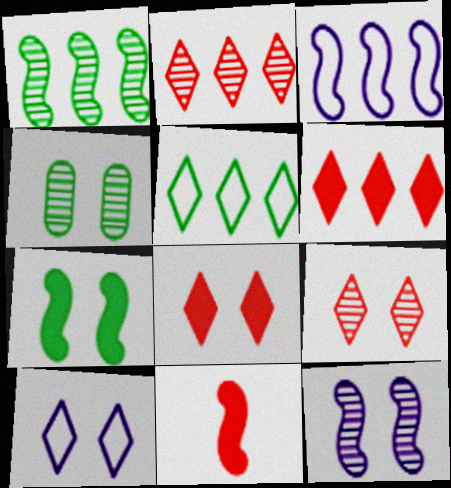[[4, 9, 12]]